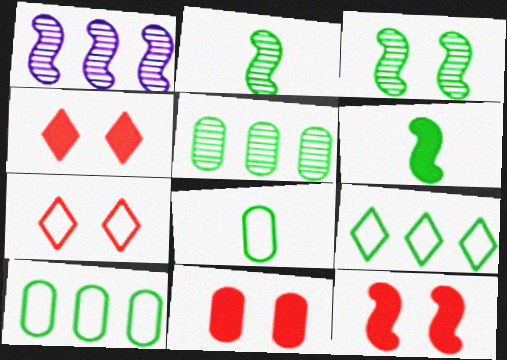[[1, 4, 8], 
[4, 11, 12]]